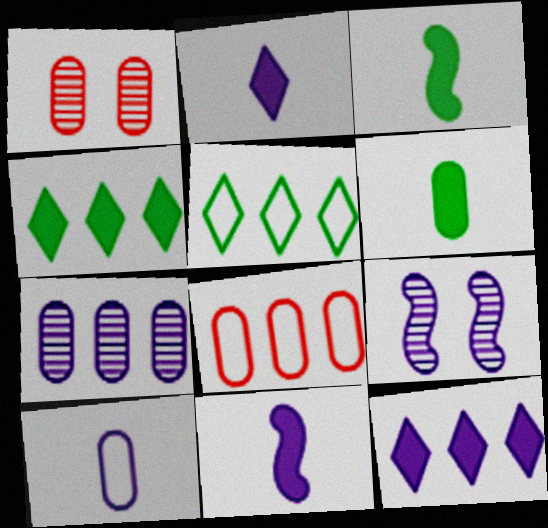[[1, 5, 11], 
[9, 10, 12]]